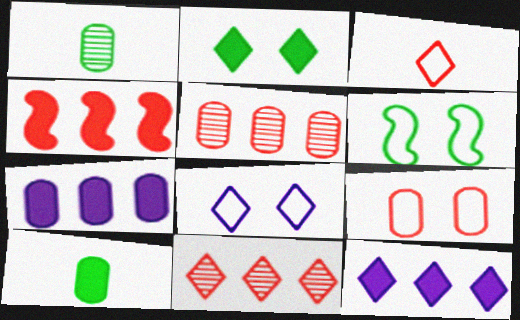[[1, 4, 8], 
[1, 7, 9], 
[6, 8, 9]]